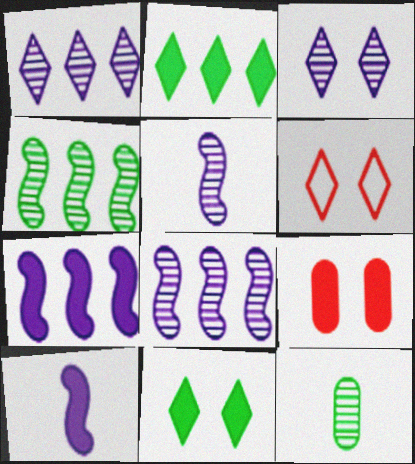[[2, 9, 10], 
[3, 6, 11], 
[6, 7, 12]]